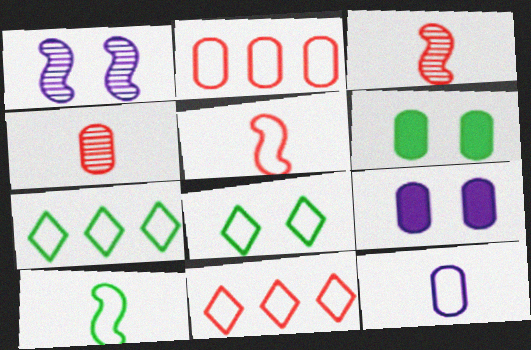[[3, 7, 9]]